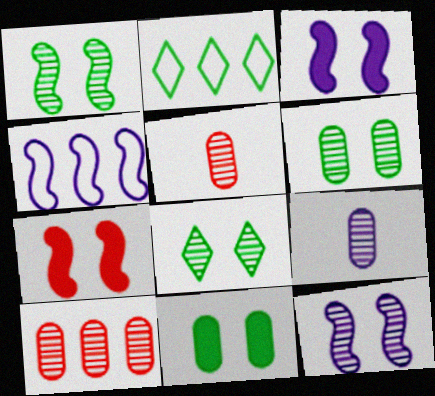[[1, 6, 8], 
[2, 3, 5], 
[2, 7, 9], 
[6, 9, 10]]